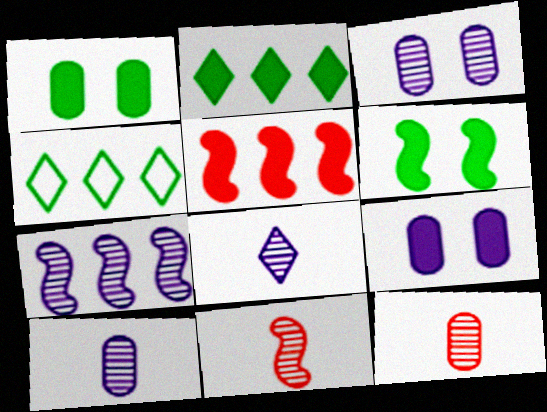[[3, 7, 8], 
[4, 9, 11]]